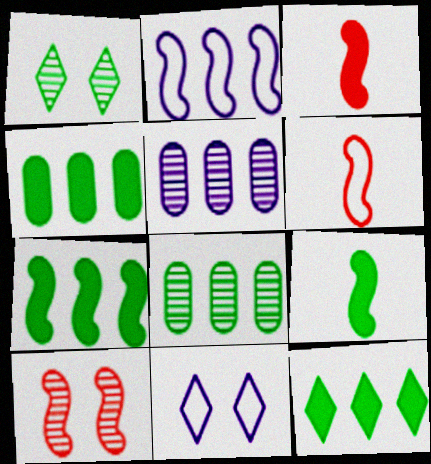[[2, 9, 10], 
[3, 8, 11], 
[4, 7, 12]]